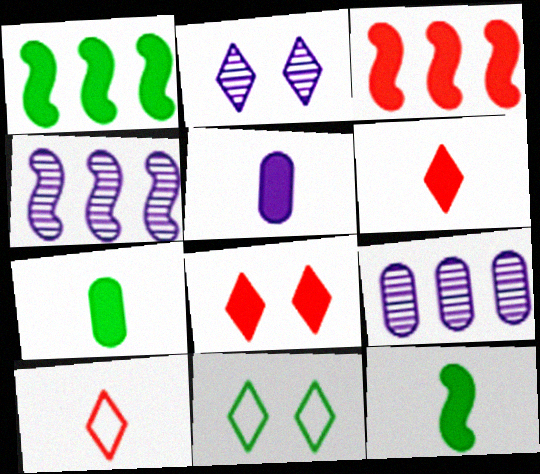[[1, 5, 8], 
[2, 8, 11], 
[5, 6, 12]]